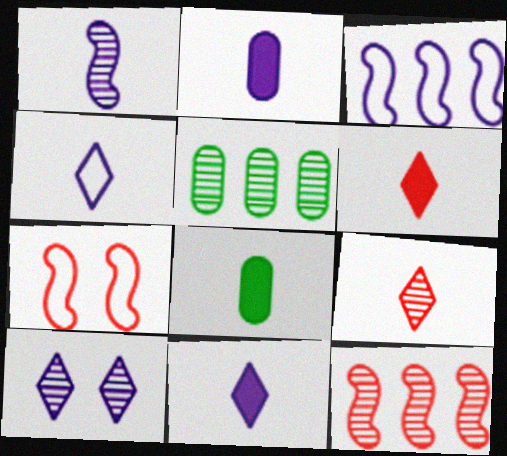[[1, 2, 4], 
[2, 3, 10], 
[5, 7, 11]]